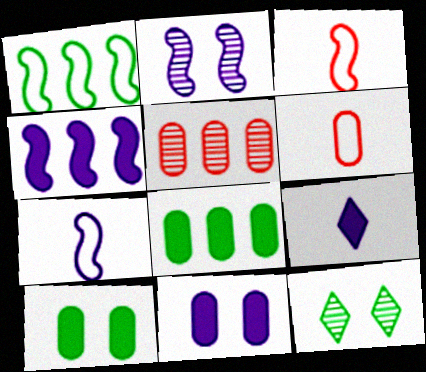[[2, 4, 7], 
[4, 6, 12], 
[4, 9, 11]]